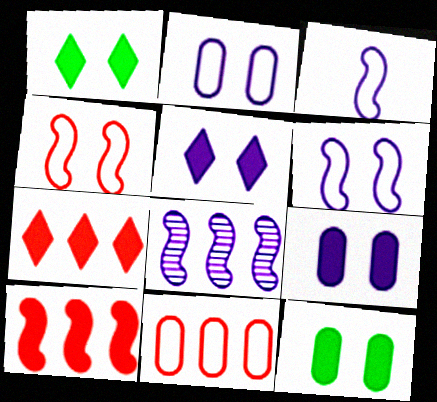[]